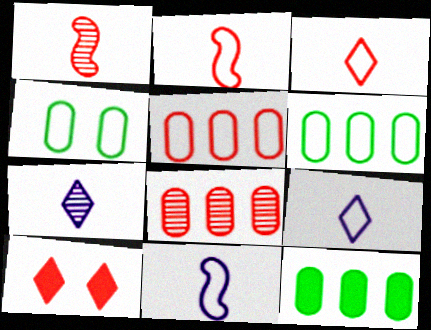[[1, 5, 10], 
[2, 8, 10]]